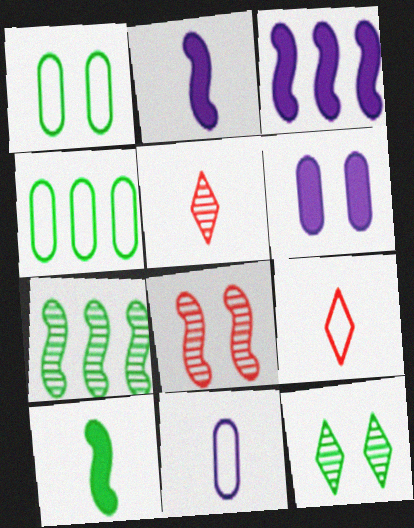[[1, 3, 5], 
[4, 10, 12], 
[5, 10, 11], 
[6, 7, 9]]